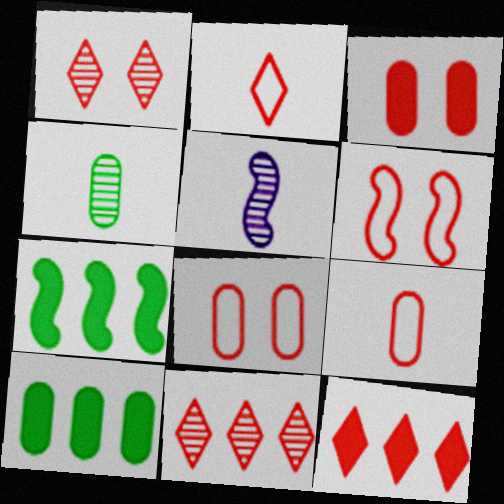[[1, 2, 12], 
[1, 3, 6], 
[5, 6, 7]]